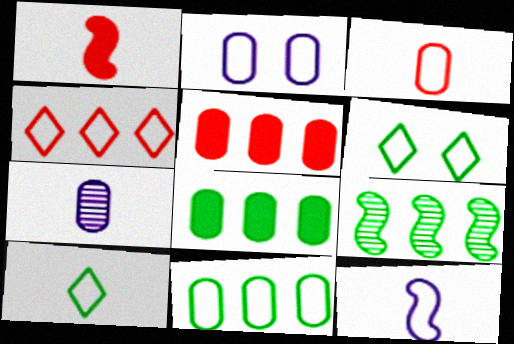[[1, 7, 10], 
[2, 3, 11], 
[3, 10, 12]]